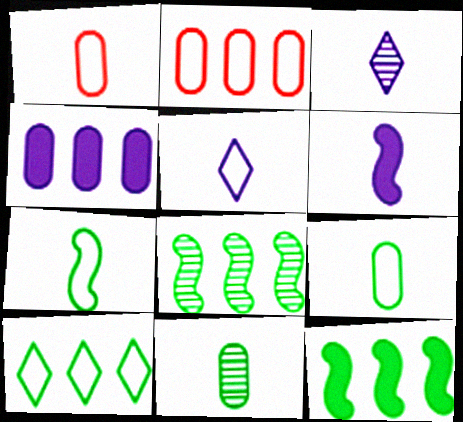[[1, 5, 7]]